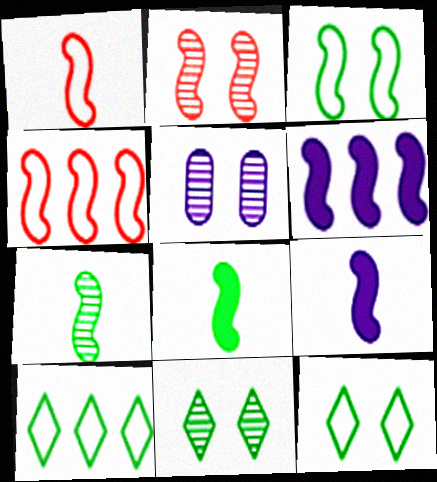[[1, 7, 9], 
[2, 5, 11]]